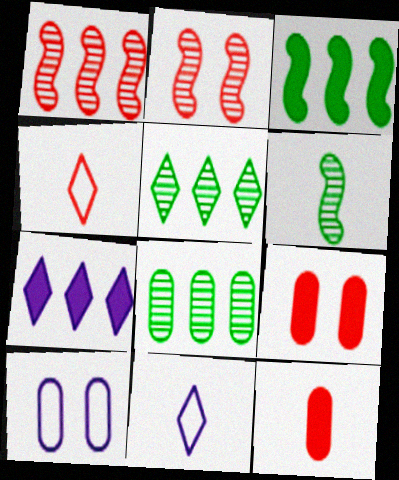[[1, 4, 9], 
[6, 11, 12], 
[8, 10, 12]]